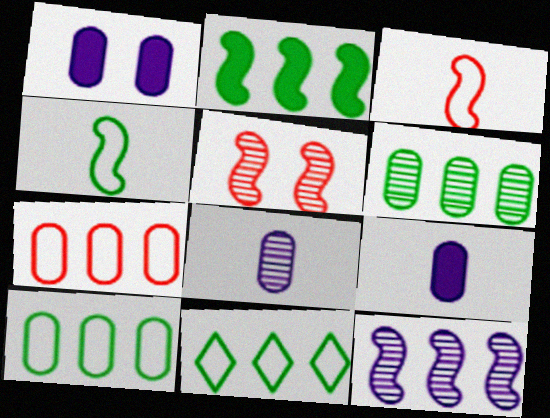[[2, 6, 11], 
[5, 9, 11]]